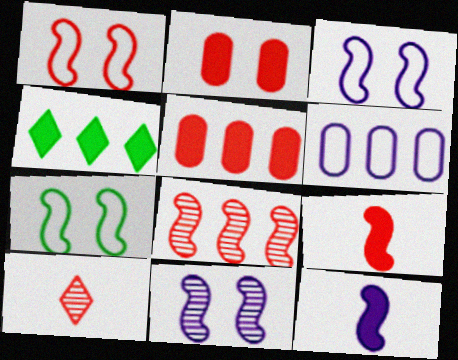[[1, 3, 7], 
[1, 5, 10], 
[1, 8, 9], 
[2, 4, 12], 
[4, 6, 8], 
[7, 8, 12]]